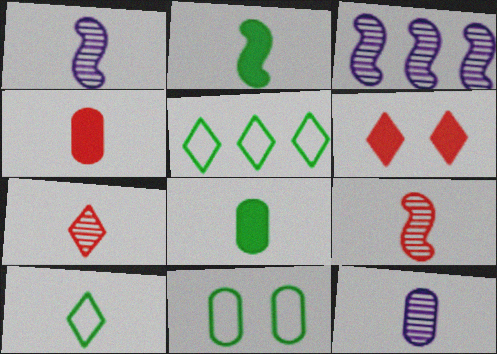[[1, 4, 10]]